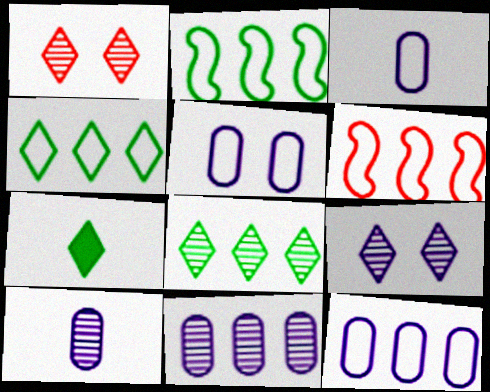[[3, 5, 12], 
[4, 6, 12]]